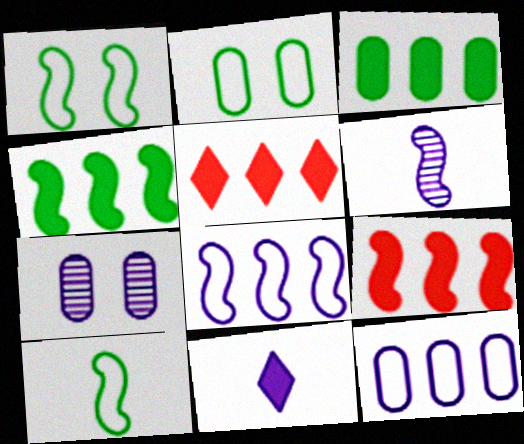[[1, 6, 9], 
[2, 5, 6], 
[5, 7, 10], 
[7, 8, 11]]